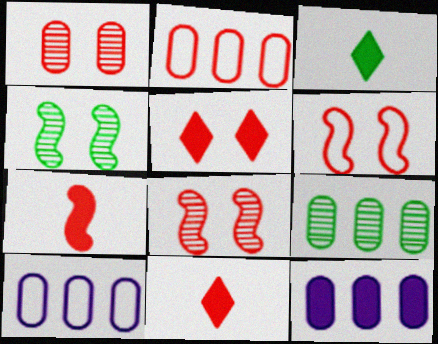[[1, 5, 6], 
[2, 8, 11], 
[2, 9, 12], 
[3, 8, 10], 
[4, 10, 11]]